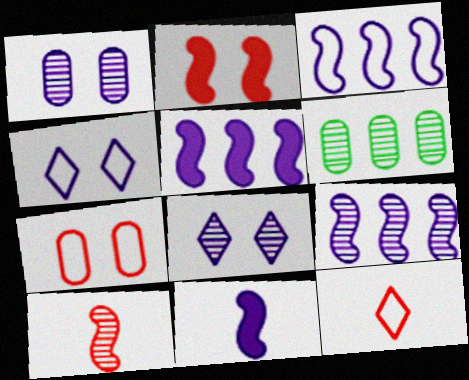[[3, 5, 9], 
[6, 8, 10]]